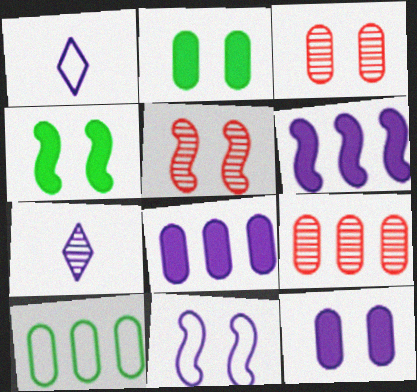[[1, 4, 9], 
[4, 5, 11], 
[7, 8, 11], 
[8, 9, 10]]